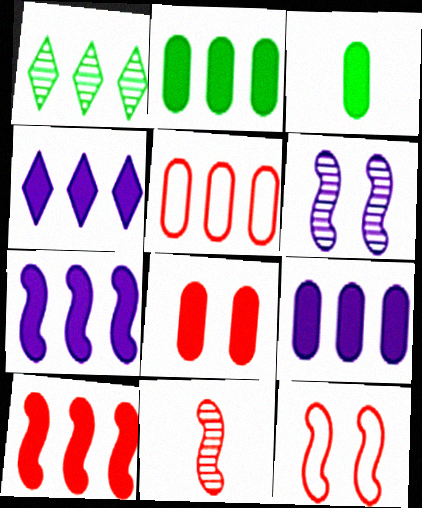[[1, 5, 7], 
[2, 4, 10], 
[3, 8, 9], 
[4, 7, 9], 
[10, 11, 12]]